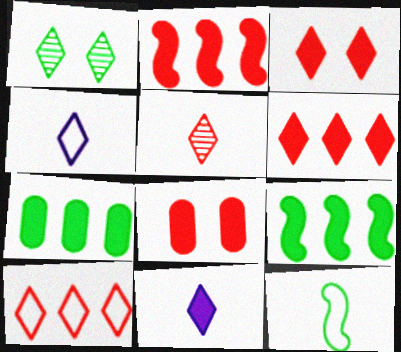[[1, 4, 6], 
[1, 7, 12], 
[1, 10, 11], 
[3, 5, 10], 
[8, 9, 11]]